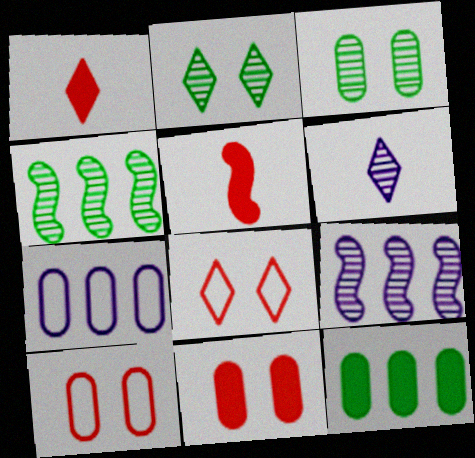[[2, 5, 7]]